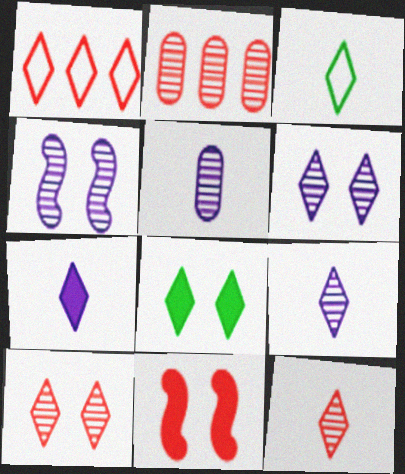[[1, 8, 9], 
[3, 7, 12]]